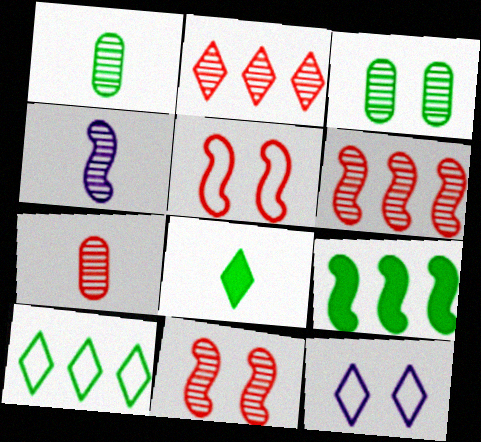[[2, 3, 4], 
[2, 7, 11], 
[2, 8, 12], 
[4, 5, 9], 
[7, 9, 12]]